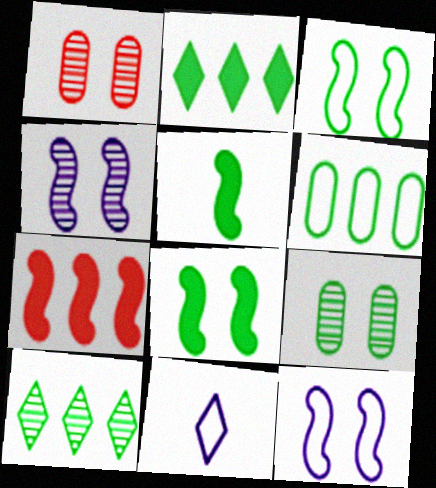[[7, 9, 11]]